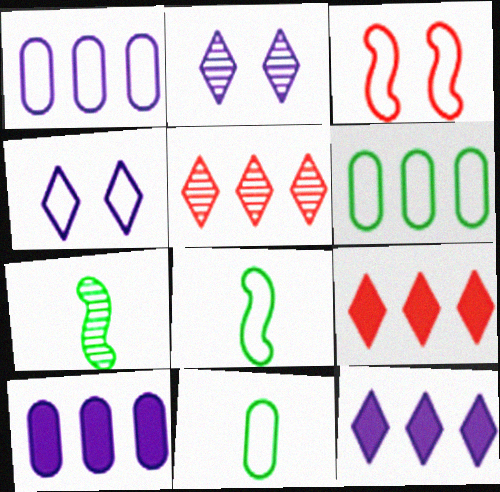[]